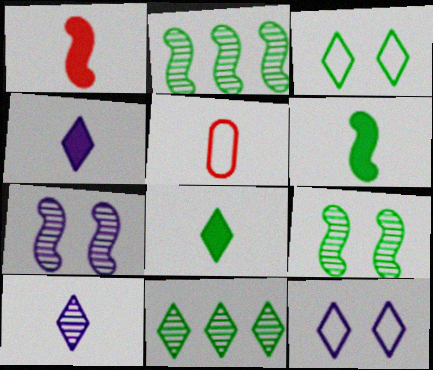[[3, 8, 11], 
[5, 6, 10]]